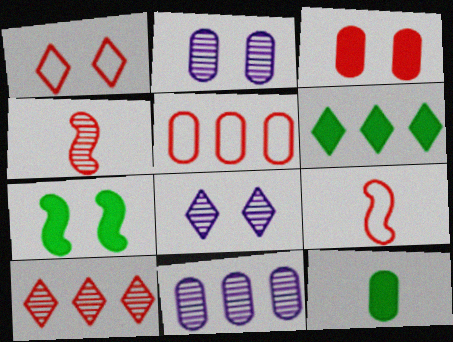[[1, 2, 7], 
[1, 5, 9], 
[2, 5, 12], 
[2, 6, 9], 
[3, 9, 10], 
[6, 7, 12]]